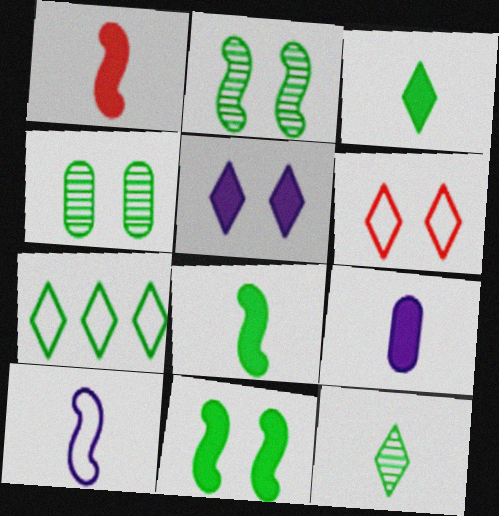[[1, 3, 9], 
[4, 7, 8]]